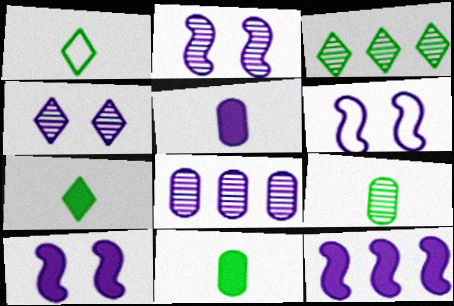[[2, 6, 10]]